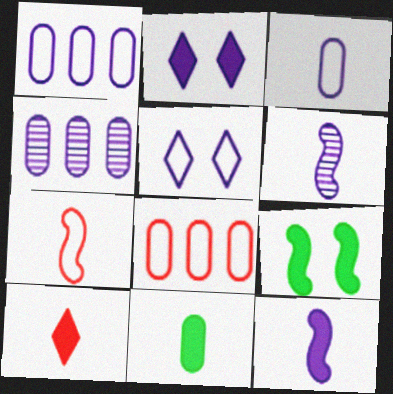[[1, 2, 6], 
[4, 5, 12], 
[10, 11, 12]]